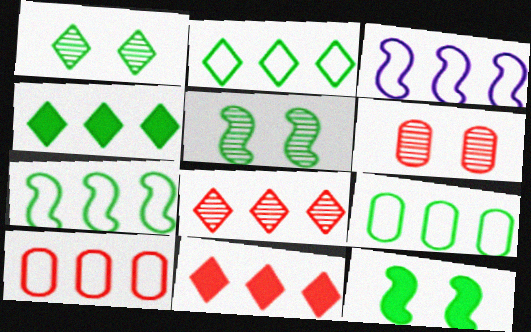[[2, 3, 10], 
[2, 7, 9]]